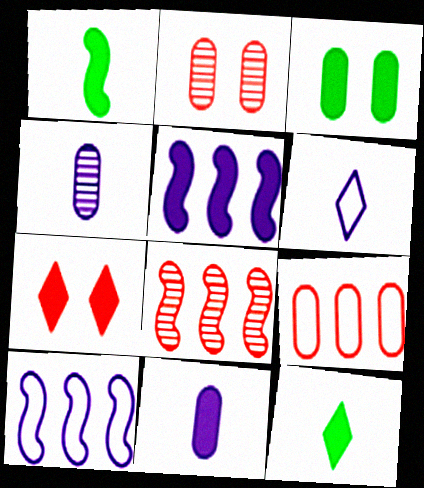[[2, 10, 12], 
[3, 4, 9], 
[3, 6, 8]]